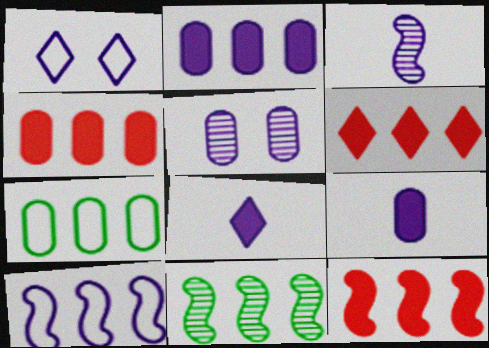[[1, 2, 3], 
[4, 6, 12], 
[5, 8, 10], 
[10, 11, 12]]